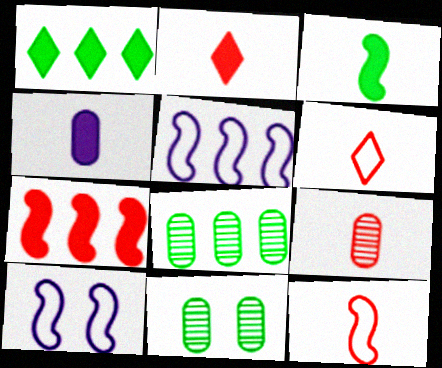[[1, 9, 10], 
[2, 3, 4], 
[2, 5, 11], 
[2, 8, 10], 
[2, 9, 12]]